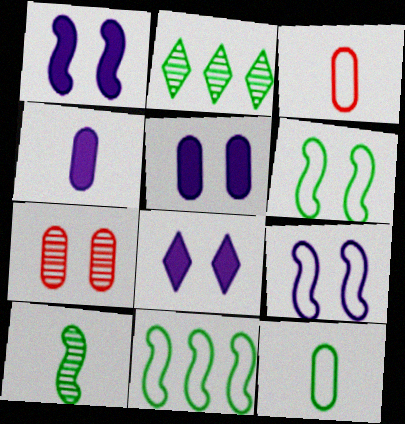[[1, 2, 3], 
[1, 5, 8], 
[6, 7, 8]]